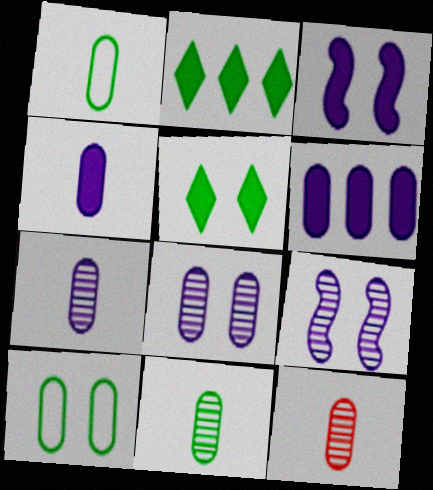[[1, 4, 12], 
[6, 10, 12], 
[7, 11, 12]]